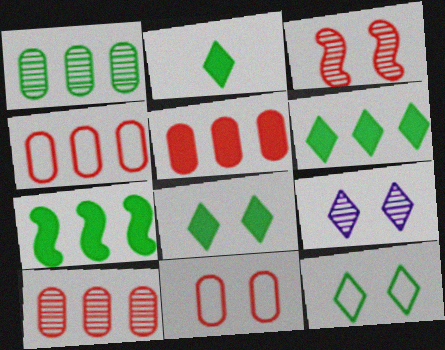[[2, 6, 8], 
[4, 5, 10]]